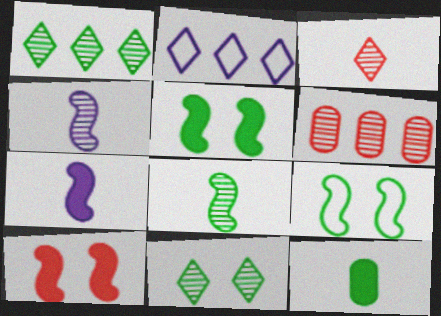[[1, 9, 12], 
[4, 6, 11]]